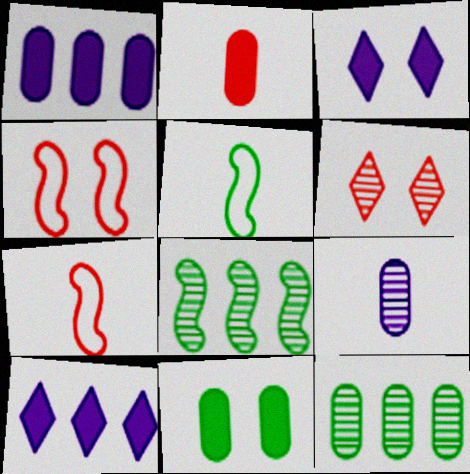[[1, 2, 11], 
[1, 5, 6], 
[3, 7, 12], 
[6, 8, 9]]